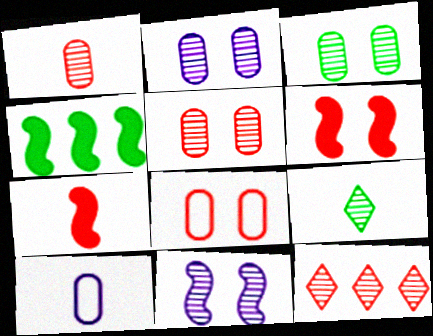[[2, 3, 5], 
[7, 8, 12], 
[7, 9, 10]]